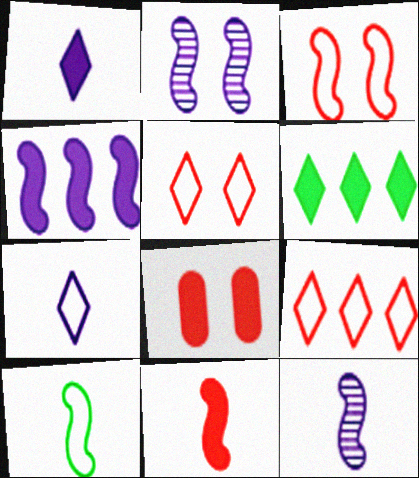[[10, 11, 12]]